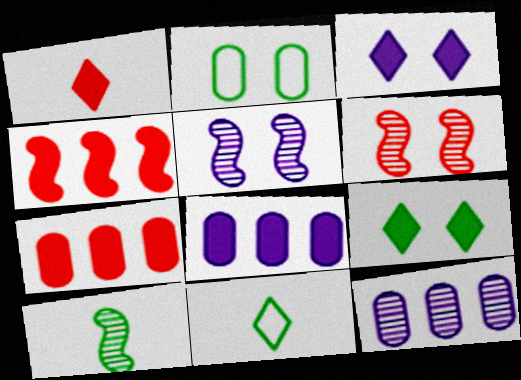[[2, 3, 6], 
[5, 7, 11], 
[6, 8, 11]]